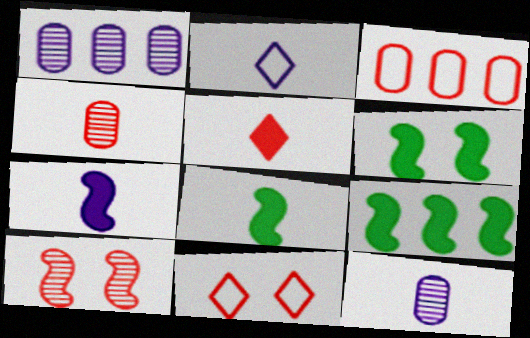[[1, 8, 11], 
[2, 4, 8], 
[2, 7, 12], 
[3, 5, 10], 
[6, 8, 9], 
[9, 11, 12]]